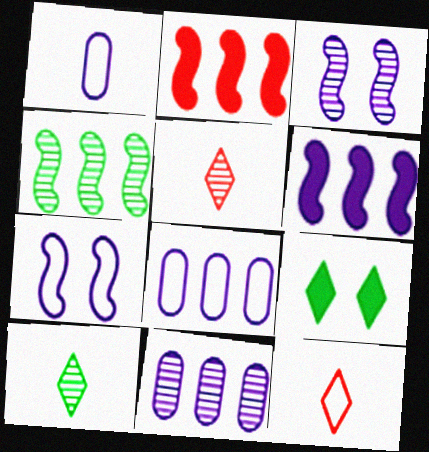[]